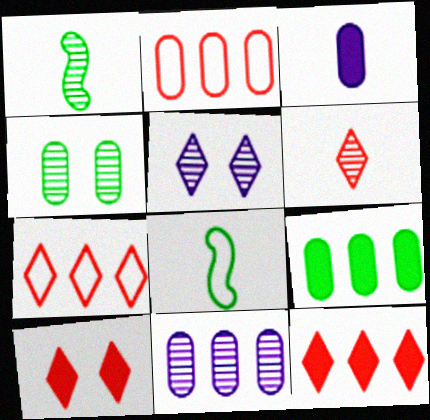[[2, 3, 4], 
[2, 9, 11], 
[3, 6, 8], 
[6, 7, 10], 
[8, 10, 11]]